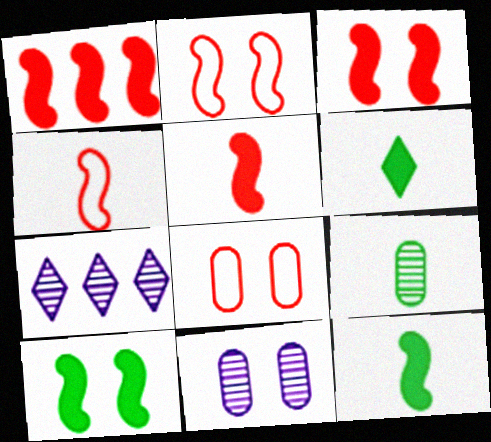[[1, 3, 5], 
[7, 8, 12]]